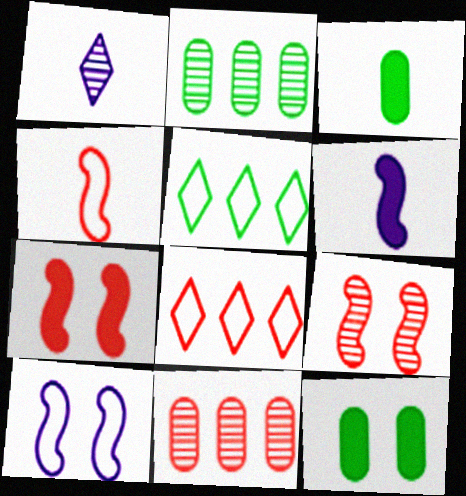[[1, 2, 9], 
[1, 3, 4]]